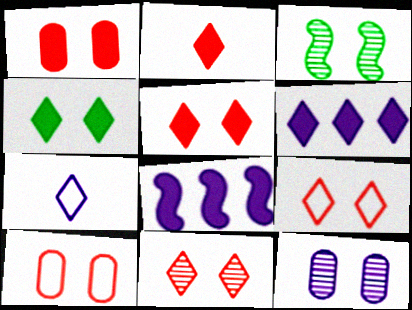[[2, 4, 6], 
[3, 11, 12], 
[5, 9, 11], 
[7, 8, 12]]